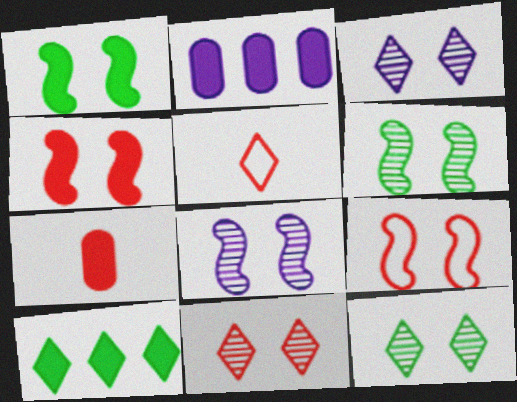[[1, 8, 9], 
[2, 5, 6], 
[3, 5, 10], 
[3, 11, 12]]